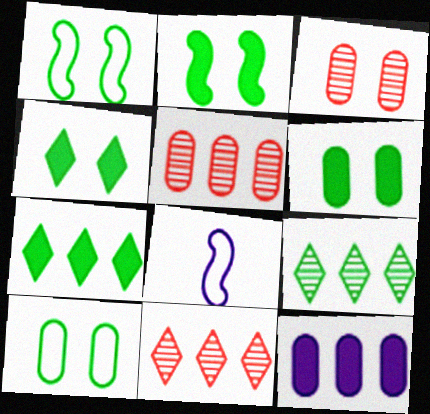[[2, 4, 6], 
[3, 7, 8], 
[4, 5, 8], 
[6, 8, 11]]